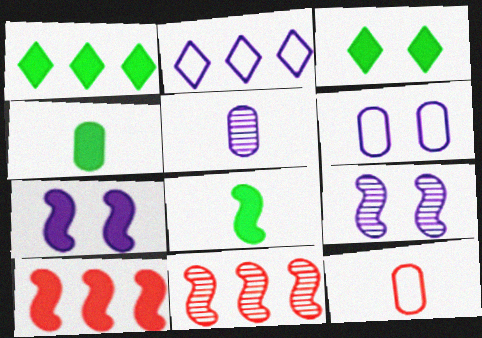[[1, 9, 12], 
[2, 5, 7], 
[4, 5, 12], 
[7, 8, 10]]